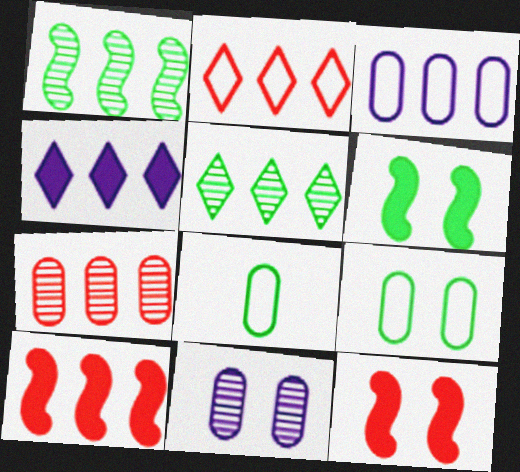[[2, 4, 5], 
[2, 7, 10], 
[3, 5, 10], 
[5, 6, 8]]